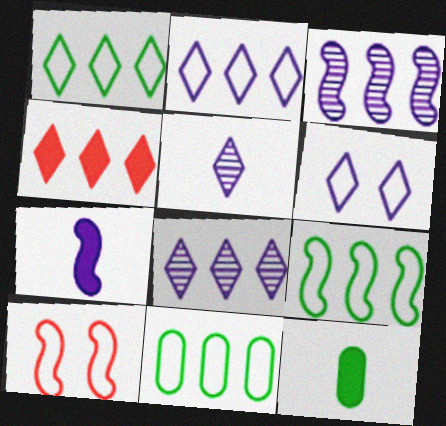[[1, 4, 8], 
[1, 9, 11], 
[3, 4, 11], 
[8, 10, 12]]